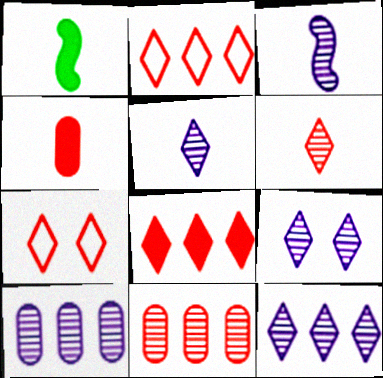[[1, 7, 10], 
[3, 9, 10], 
[5, 9, 12], 
[6, 7, 8]]